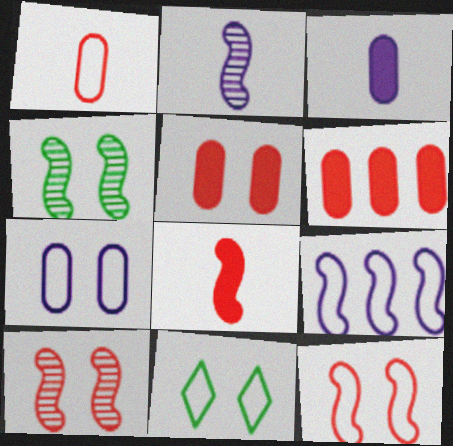[[1, 9, 11], 
[2, 6, 11], 
[4, 8, 9], 
[7, 11, 12]]